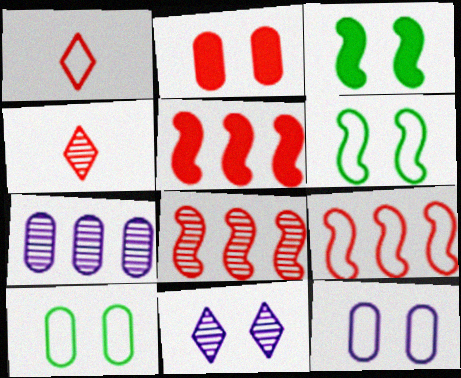[[1, 2, 8], 
[1, 3, 7], 
[2, 4, 9], 
[2, 6, 11], 
[5, 8, 9]]